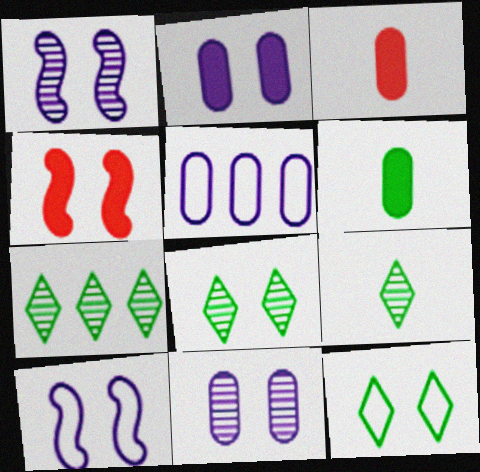[[3, 7, 10], 
[4, 5, 9], 
[4, 11, 12], 
[7, 8, 9]]